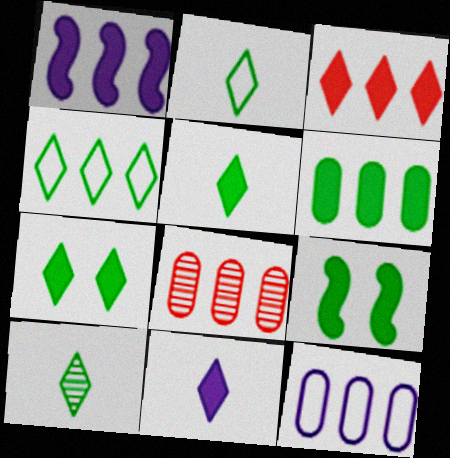[[1, 3, 6], 
[1, 4, 8], 
[2, 5, 10], 
[3, 7, 11], 
[4, 7, 10], 
[5, 6, 9], 
[6, 8, 12]]